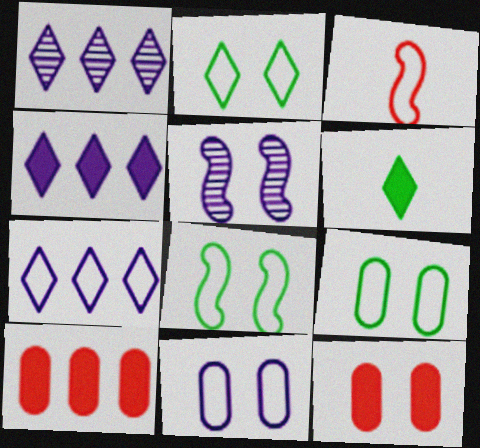[[1, 4, 7], 
[2, 5, 12], 
[2, 8, 9], 
[3, 7, 9]]